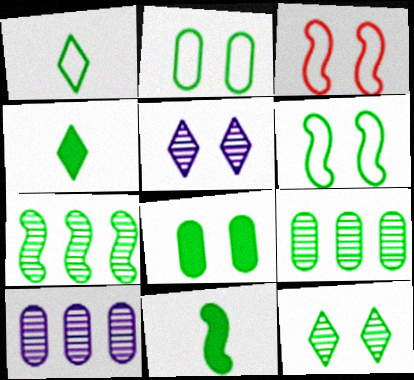[[1, 7, 8], 
[2, 4, 7], 
[3, 4, 10], 
[3, 5, 8], 
[4, 6, 9], 
[6, 7, 11], 
[6, 8, 12]]